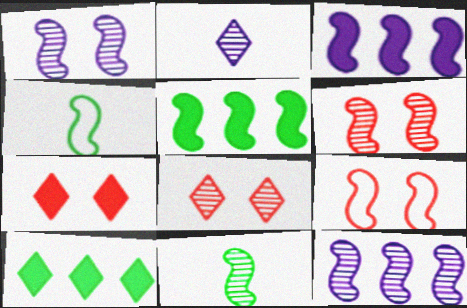[[3, 4, 6], 
[3, 9, 11], 
[6, 11, 12]]